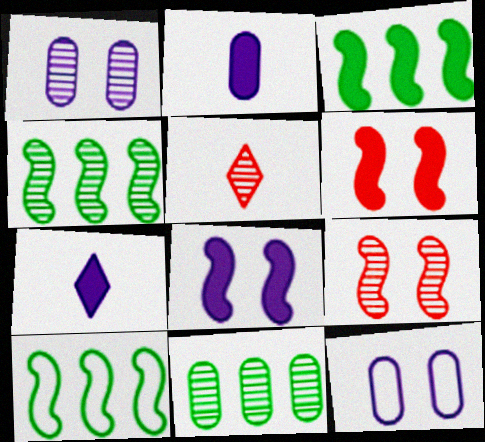[[1, 4, 5], 
[3, 4, 10], 
[3, 5, 12]]